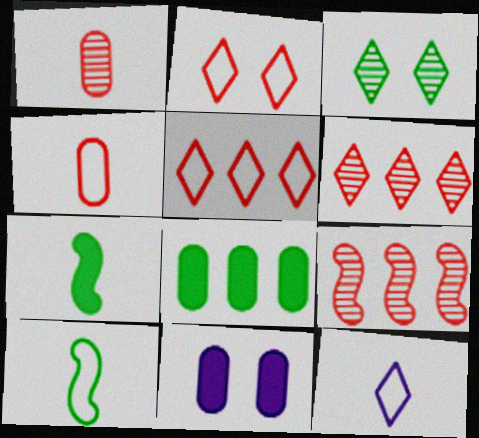[[1, 7, 12], 
[3, 8, 10], 
[4, 10, 12], 
[6, 10, 11]]